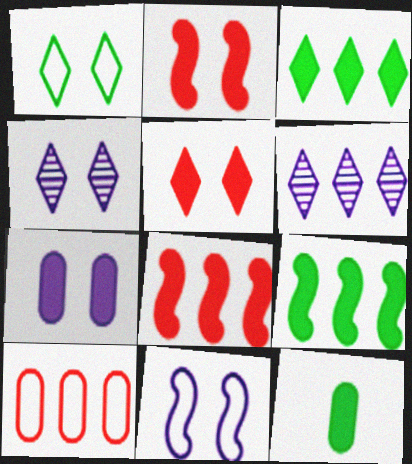[[1, 4, 5], 
[4, 7, 11], 
[6, 9, 10]]